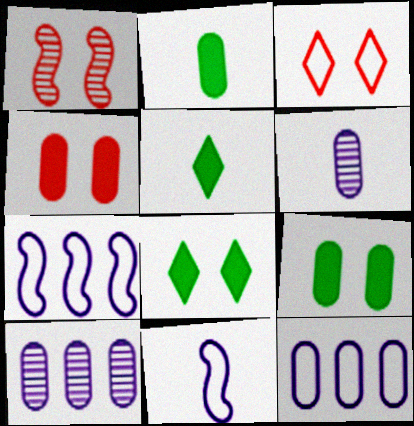[[1, 3, 4], 
[1, 5, 12]]